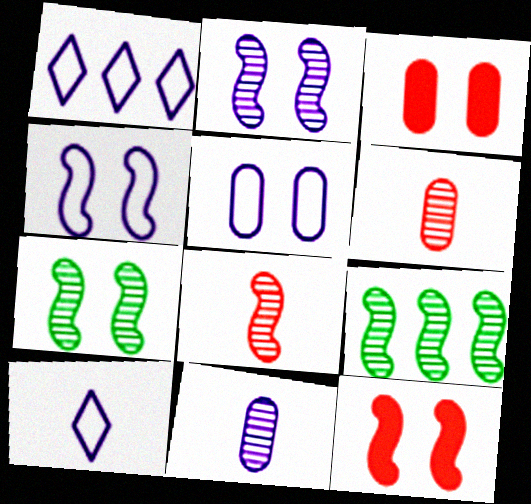[[2, 8, 9], 
[3, 9, 10], 
[4, 7, 12]]